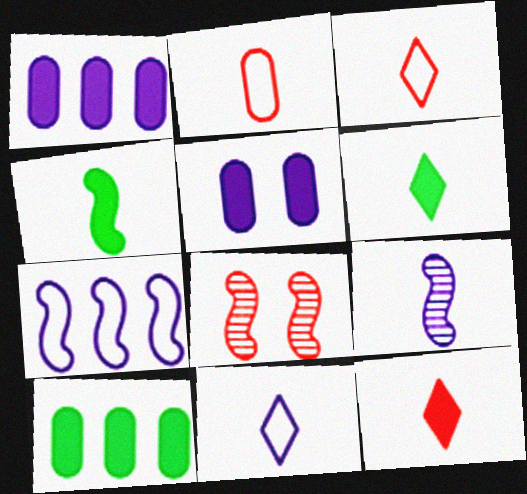[[2, 6, 9], 
[4, 7, 8], 
[8, 10, 11]]